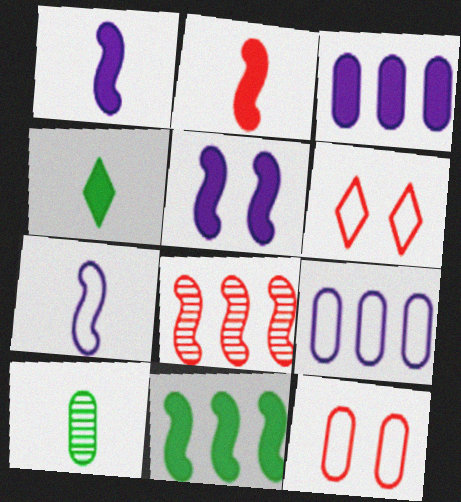[[2, 5, 11], 
[3, 10, 12]]